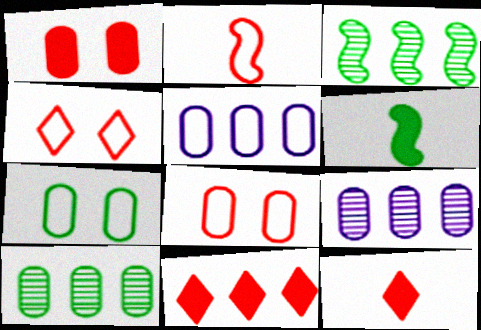[[3, 5, 11], 
[4, 6, 9]]